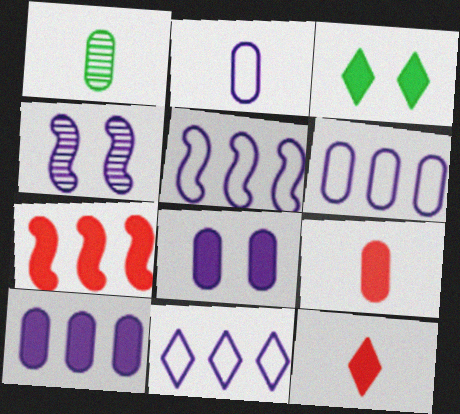[[1, 2, 9], 
[5, 6, 11]]